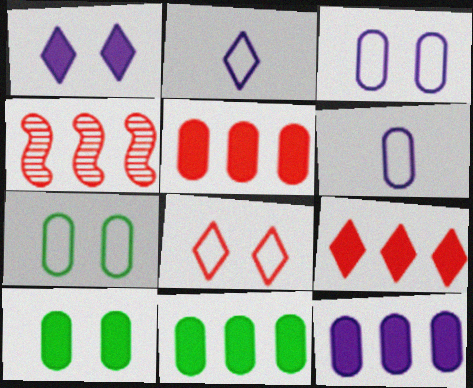[[2, 4, 10], 
[5, 11, 12]]